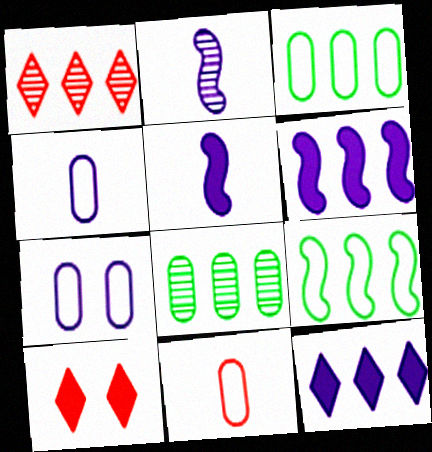[[1, 3, 6], 
[2, 3, 10], 
[2, 7, 12], 
[3, 7, 11]]